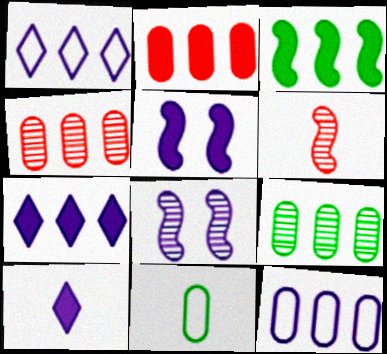[[1, 3, 4], 
[2, 3, 7], 
[2, 9, 12], 
[6, 10, 11], 
[8, 10, 12]]